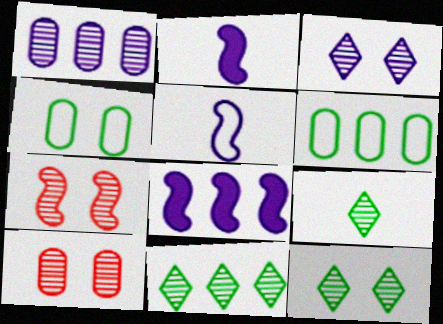[[1, 7, 9], 
[9, 11, 12]]